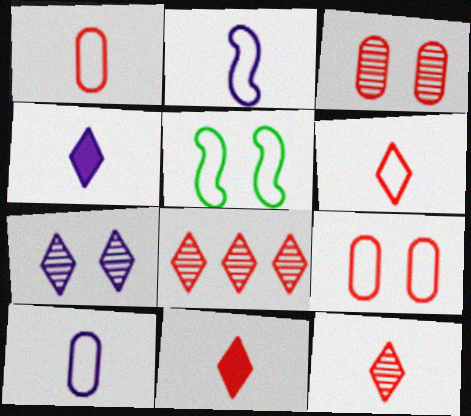[[6, 11, 12]]